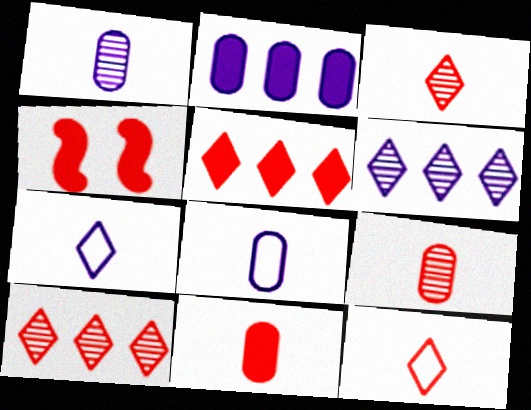[[4, 5, 11]]